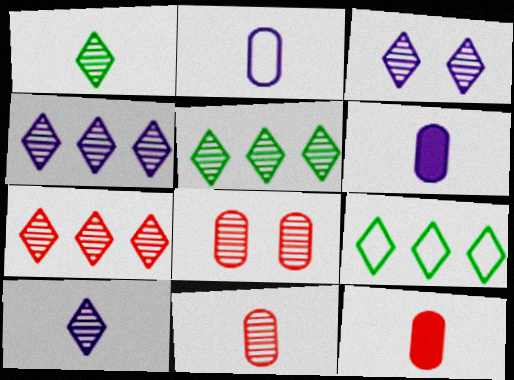[[1, 3, 7], 
[3, 4, 10], 
[4, 5, 7]]